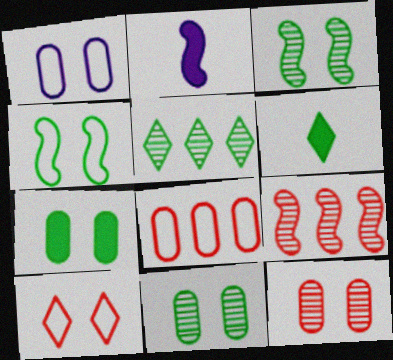[[1, 4, 10], 
[1, 6, 9], 
[1, 7, 12], 
[2, 4, 9]]